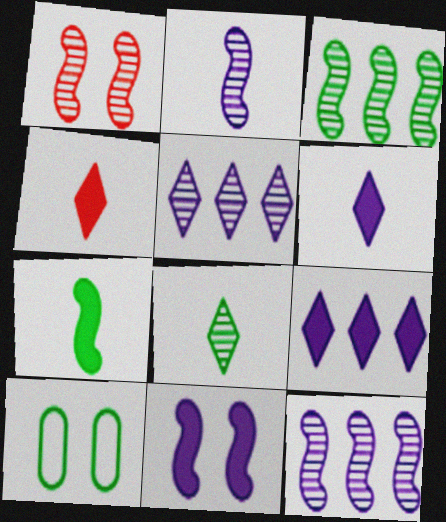[[1, 2, 3], 
[4, 10, 12]]